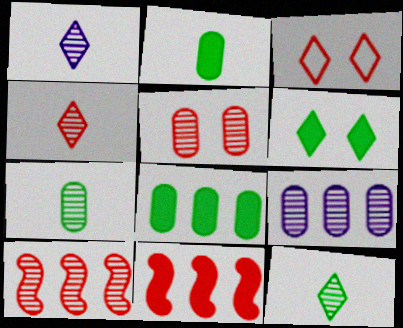[[1, 4, 12], 
[4, 5, 10], 
[5, 7, 9]]